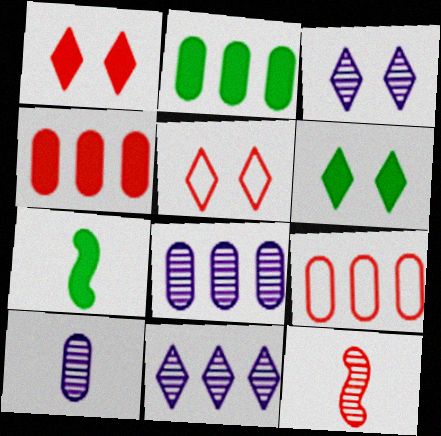[[1, 9, 12], 
[2, 6, 7], 
[2, 8, 9], 
[3, 5, 6], 
[3, 7, 9], 
[4, 5, 12], 
[5, 7, 8]]